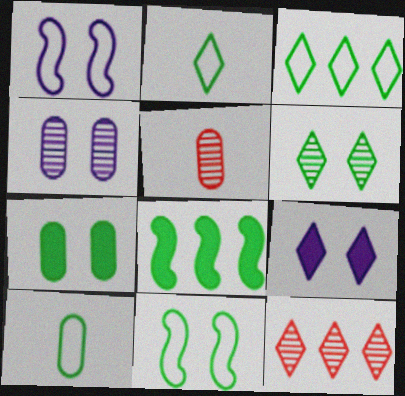[[1, 4, 9], 
[2, 9, 12], 
[3, 10, 11], 
[6, 7, 11], 
[6, 8, 10]]